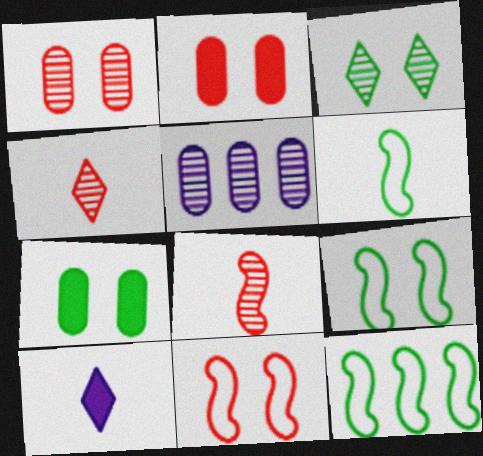[[1, 10, 12], 
[3, 5, 8], 
[3, 7, 9], 
[6, 9, 12]]